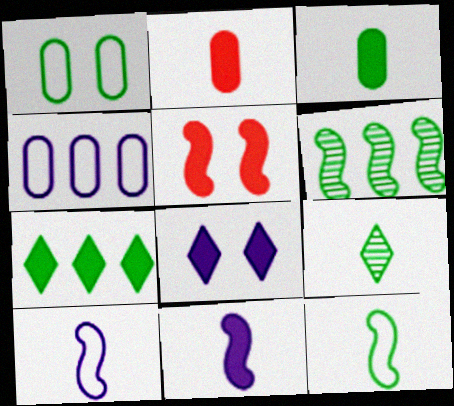[[2, 9, 10], 
[3, 9, 12], 
[4, 5, 9], 
[5, 6, 10]]